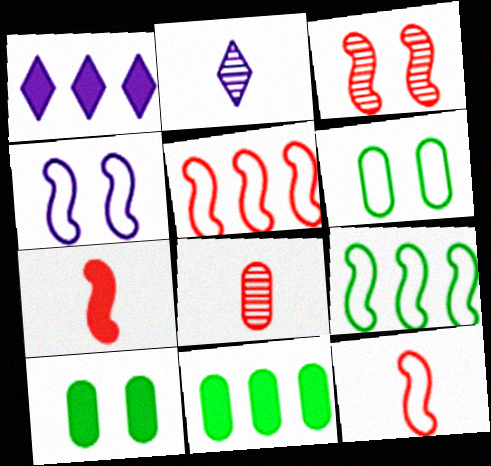[[1, 7, 10], 
[2, 5, 10], 
[3, 5, 7], 
[4, 9, 12]]